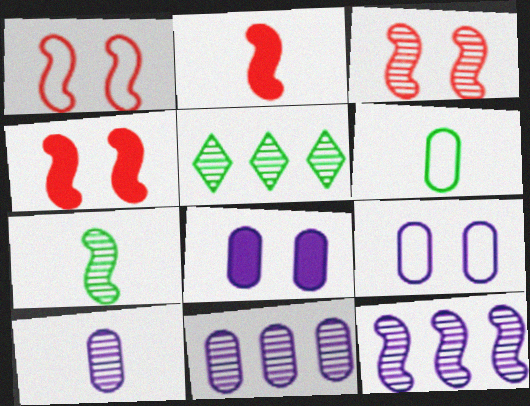[[1, 3, 4], 
[2, 5, 9], 
[3, 5, 10], 
[3, 7, 12]]